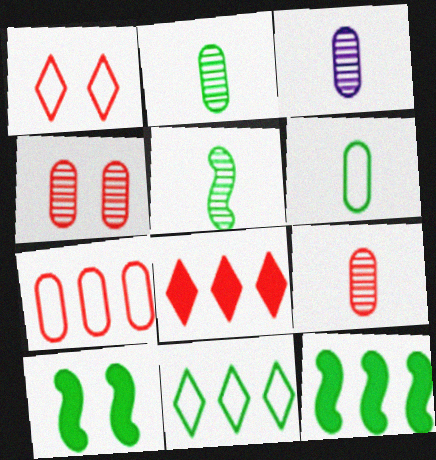[[1, 3, 12], 
[2, 3, 9], 
[2, 10, 11]]